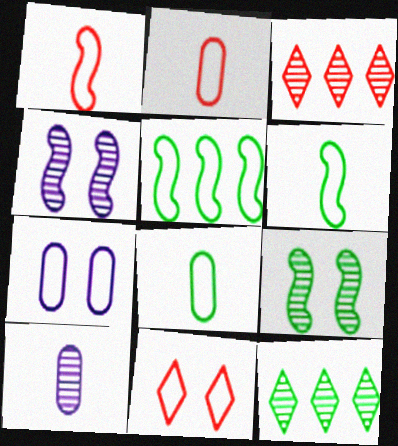[[3, 9, 10]]